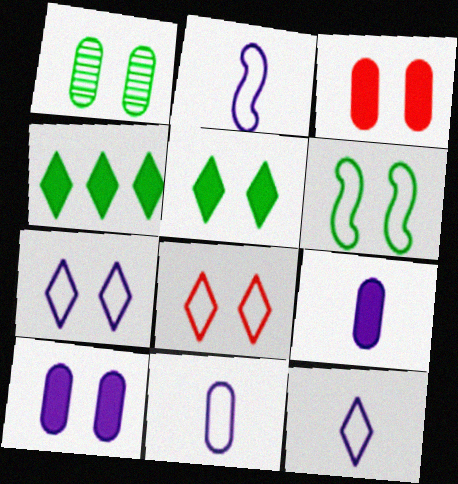[[1, 5, 6], 
[2, 11, 12]]